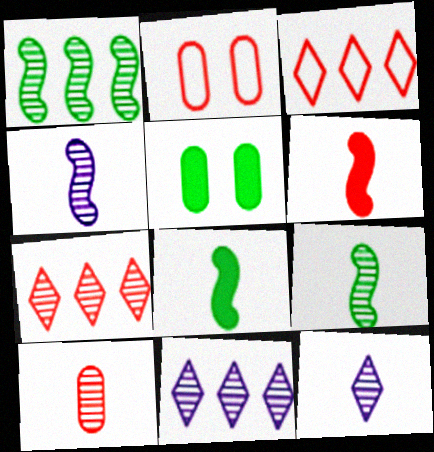[[2, 6, 7], 
[2, 8, 11], 
[3, 4, 5], 
[9, 10, 12]]